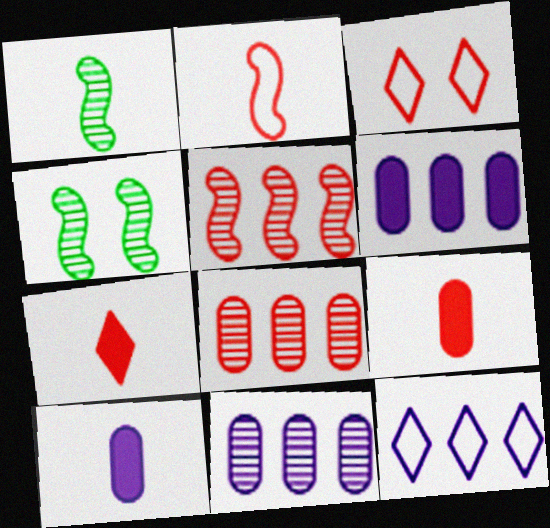[[1, 3, 6], 
[3, 5, 9], 
[4, 9, 12]]